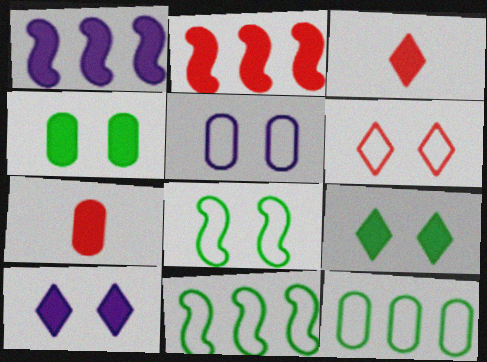[[1, 3, 4], 
[1, 7, 9], 
[5, 6, 8]]